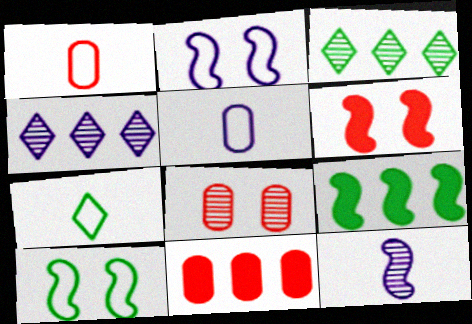[[1, 8, 11], 
[3, 5, 6], 
[3, 8, 12]]